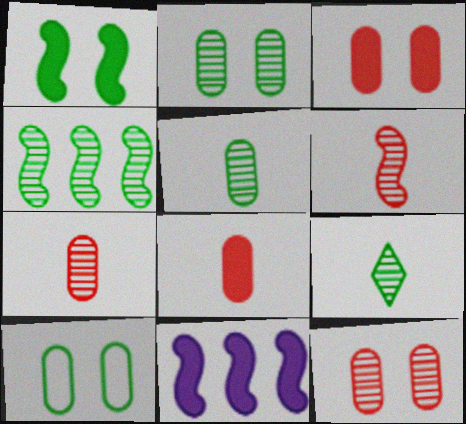[[2, 4, 9]]